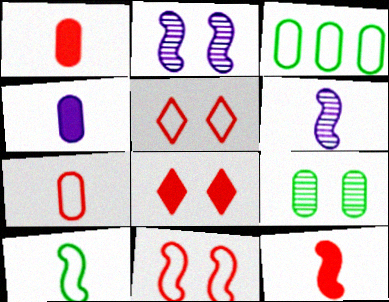[[3, 6, 8], 
[6, 10, 12]]